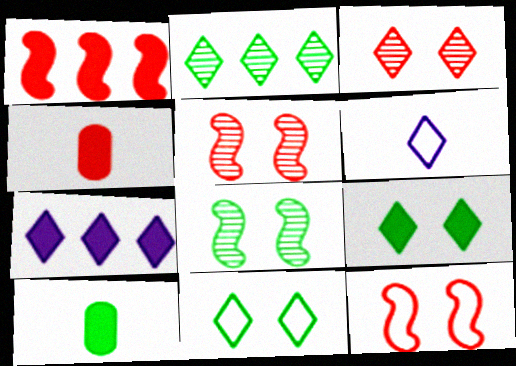[]